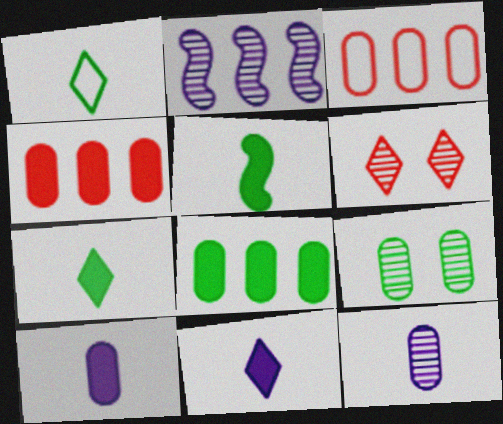[[3, 9, 10]]